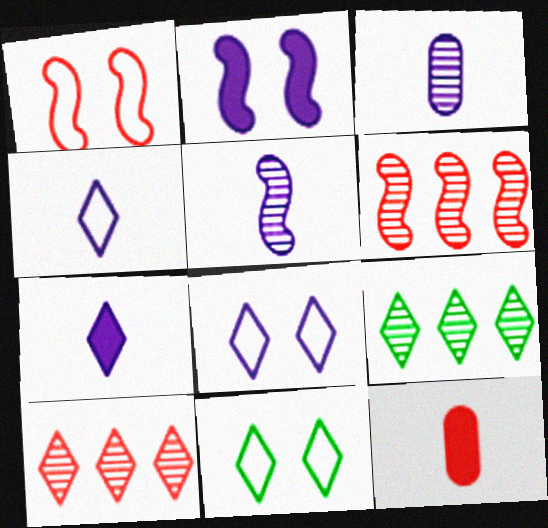[[1, 10, 12], 
[7, 10, 11]]